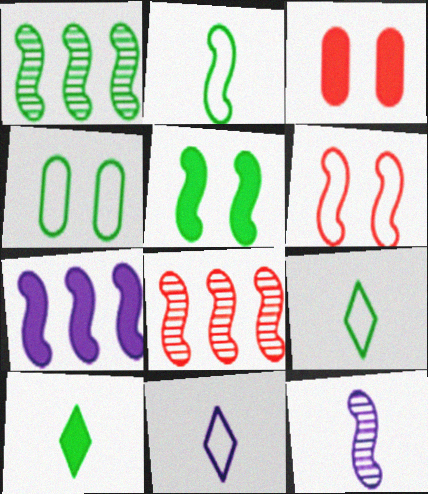[[1, 2, 5], 
[1, 3, 11], 
[1, 4, 10], 
[3, 7, 10]]